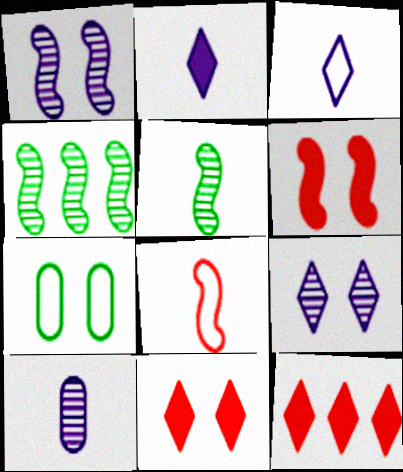[[1, 7, 11], 
[6, 7, 9]]